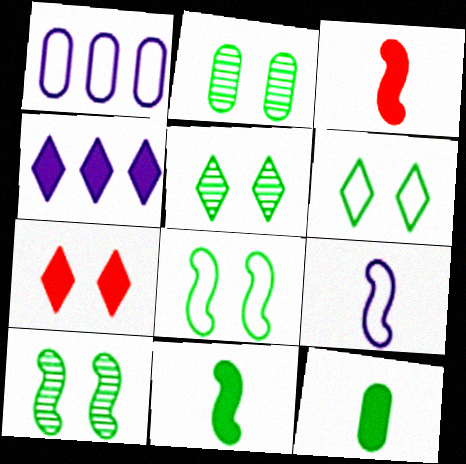[[1, 3, 5], 
[2, 5, 10]]